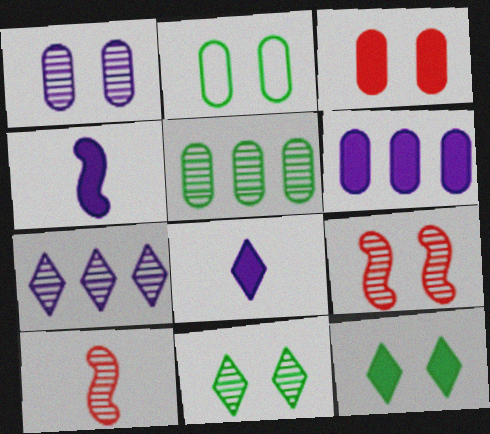[[1, 2, 3], 
[1, 9, 11]]